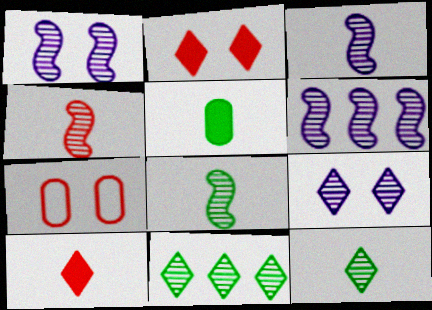[[1, 3, 6], 
[3, 4, 8]]